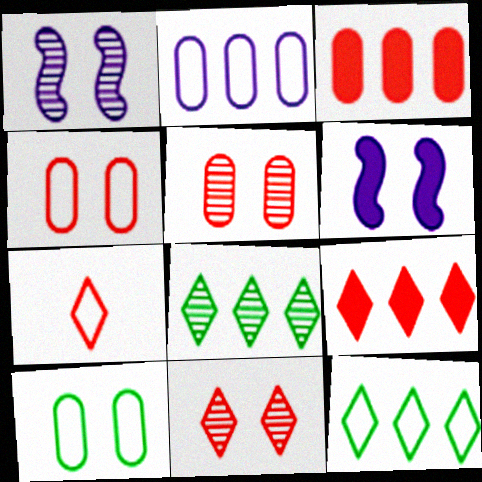[[6, 10, 11], 
[7, 9, 11]]